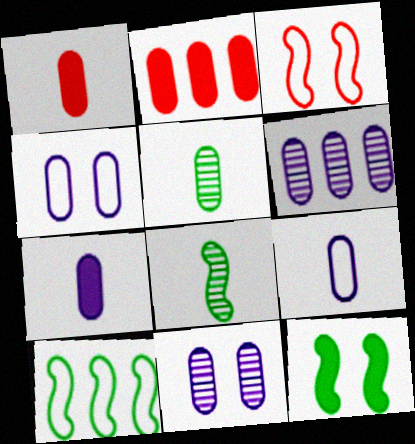[[1, 5, 9], 
[2, 4, 5], 
[4, 6, 7], 
[8, 10, 12]]